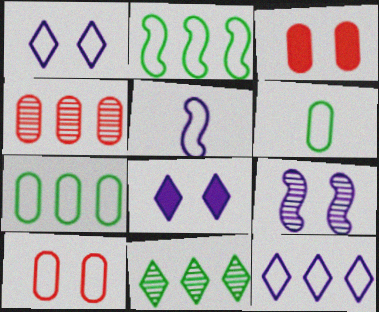[[3, 5, 11]]